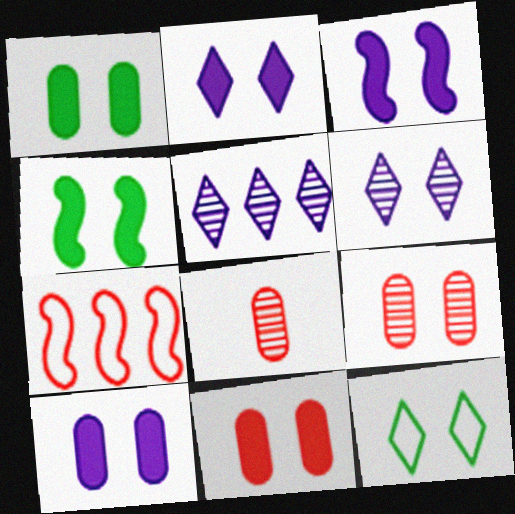[[1, 10, 11], 
[2, 3, 10], 
[2, 4, 11], 
[3, 9, 12]]